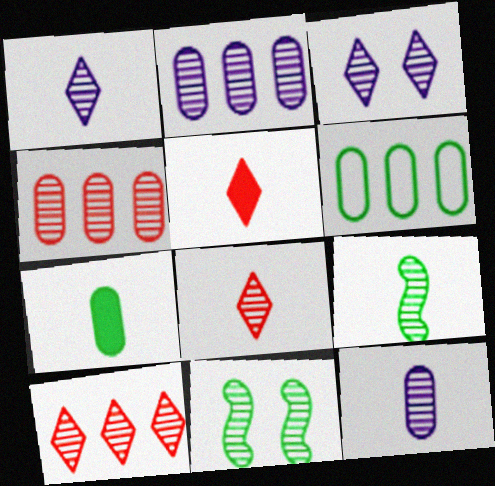[[1, 4, 11], 
[2, 8, 11], 
[3, 4, 9], 
[8, 9, 12], 
[10, 11, 12]]